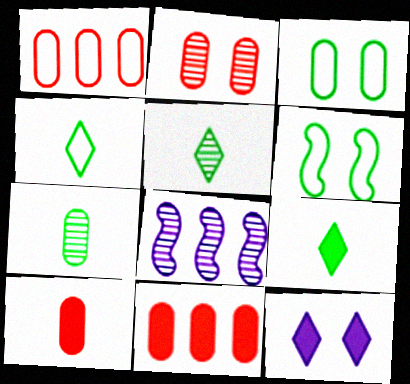[[1, 2, 10], 
[2, 5, 8], 
[2, 6, 12], 
[4, 5, 9]]